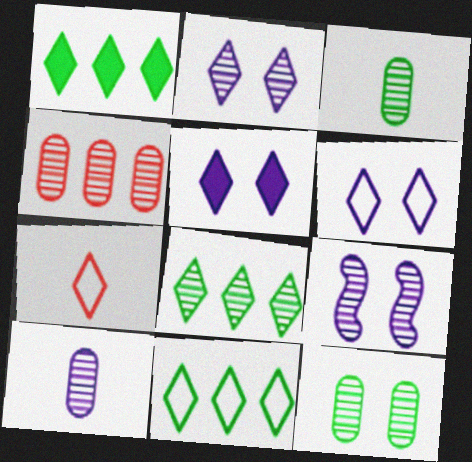[[1, 2, 7], 
[1, 8, 11], 
[2, 5, 6], 
[4, 10, 12], 
[5, 7, 8], 
[6, 7, 11]]